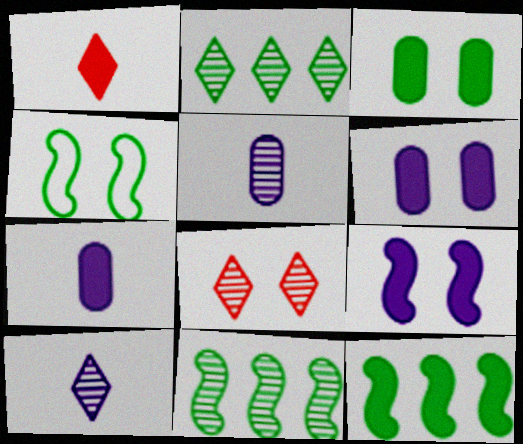[[1, 6, 12], 
[2, 8, 10], 
[4, 6, 8], 
[5, 8, 11]]